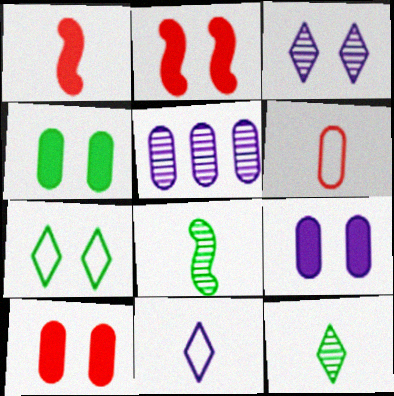[[1, 5, 7], 
[4, 5, 6], 
[4, 9, 10]]